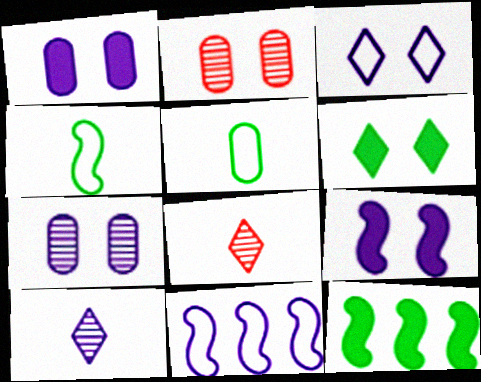[[1, 10, 11], 
[3, 7, 9]]